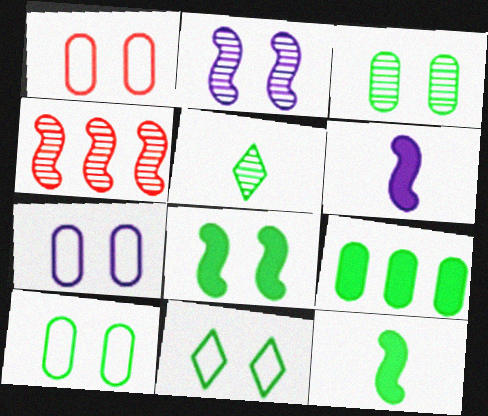[[1, 7, 10], 
[3, 8, 11]]